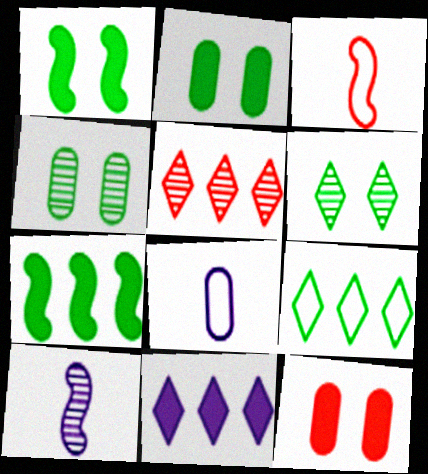[[1, 5, 8], 
[3, 4, 11], 
[3, 5, 12], 
[4, 5, 10], 
[5, 9, 11], 
[9, 10, 12]]